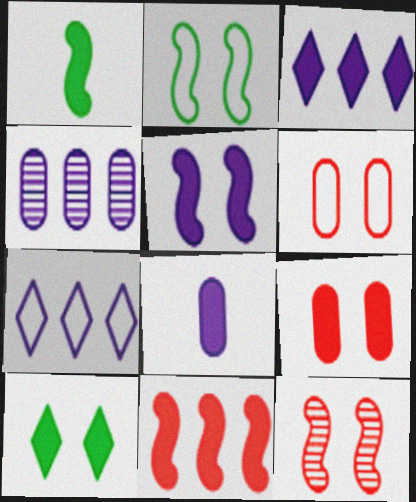[[1, 3, 9], 
[1, 5, 11], 
[2, 5, 12], 
[3, 5, 8], 
[5, 9, 10], 
[8, 10, 11]]